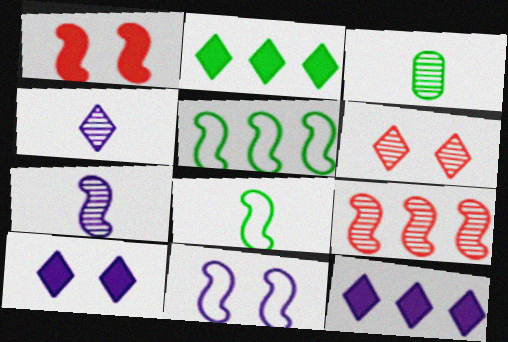[[1, 5, 7]]